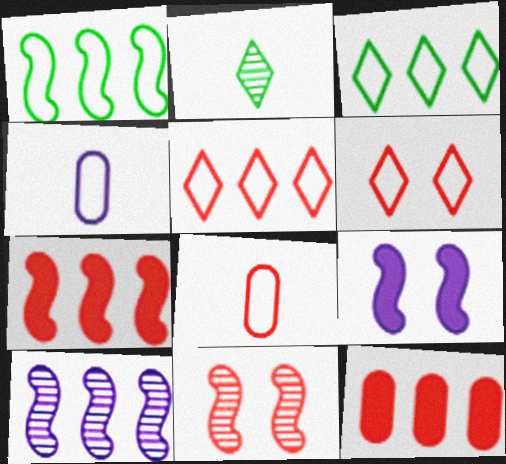[[1, 4, 6], 
[1, 7, 10], 
[3, 10, 12]]